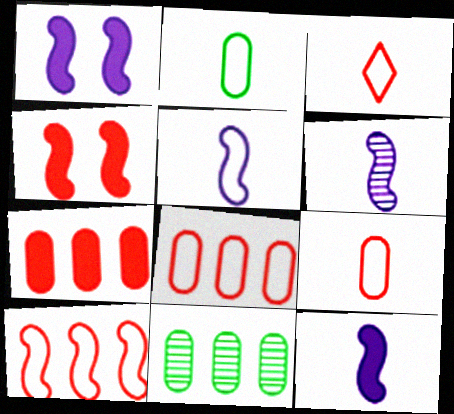[[1, 3, 11], 
[2, 3, 5], 
[5, 6, 12]]